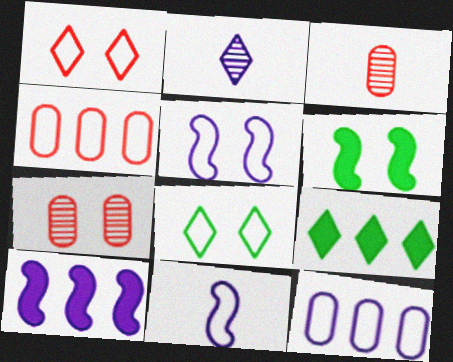[[1, 2, 9], 
[2, 4, 6], 
[3, 5, 9], 
[3, 8, 10], 
[4, 8, 11], 
[7, 9, 11]]